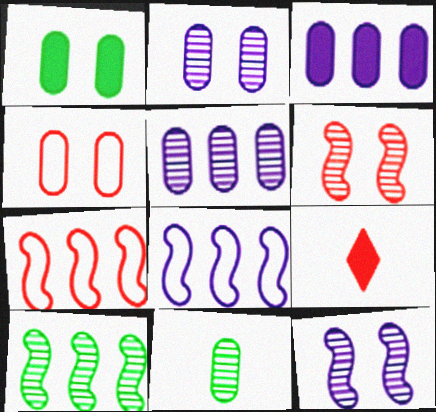[[1, 2, 4], 
[3, 4, 11]]